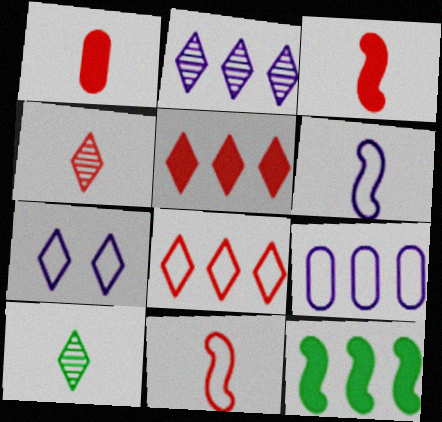[[1, 4, 11], 
[1, 6, 10], 
[5, 7, 10], 
[6, 7, 9]]